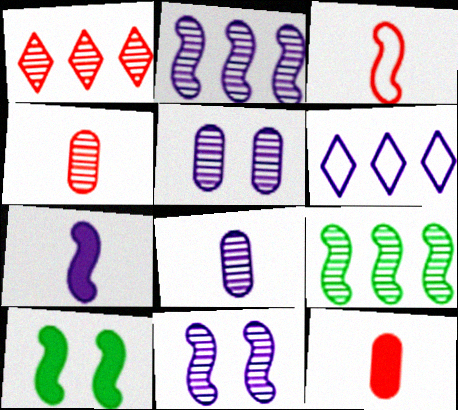[[2, 3, 10], 
[4, 6, 10], 
[5, 6, 7]]